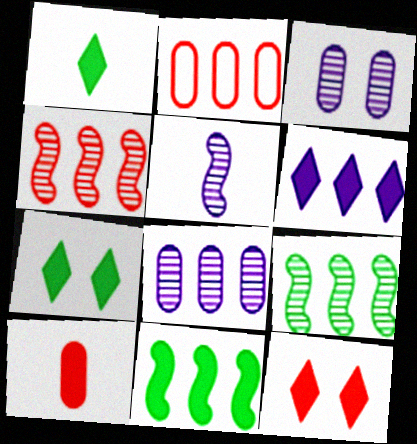[[1, 6, 12], 
[2, 5, 7], 
[2, 6, 9]]